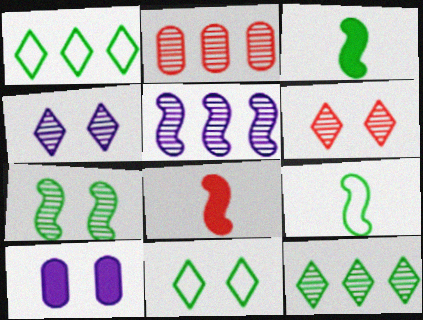[[2, 5, 12]]